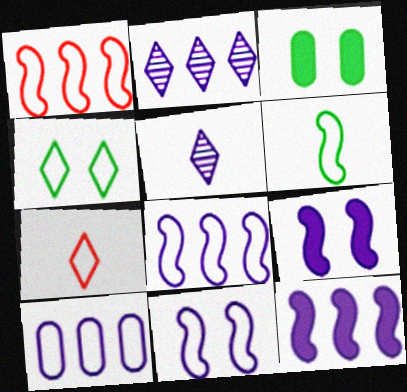[[1, 3, 5], 
[1, 6, 11], 
[2, 10, 12], 
[5, 9, 10]]